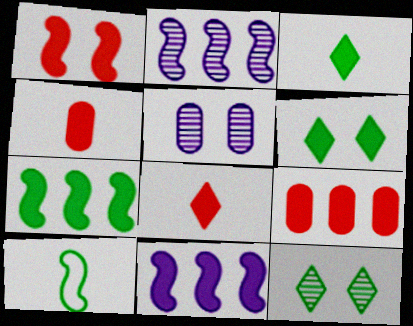[[1, 2, 10], 
[1, 8, 9], 
[4, 6, 11]]